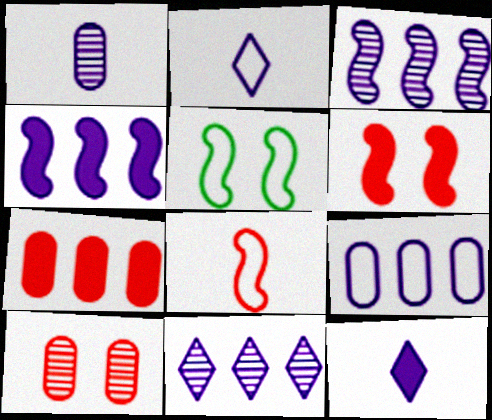[[4, 9, 11]]